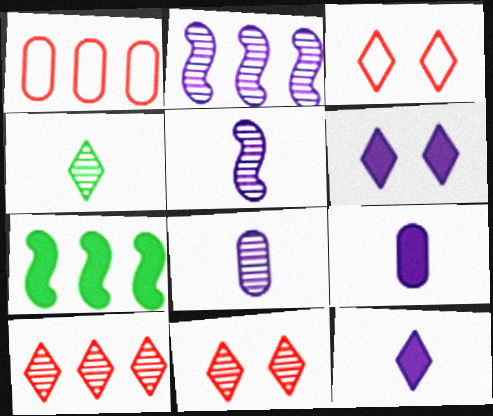[[3, 7, 8]]